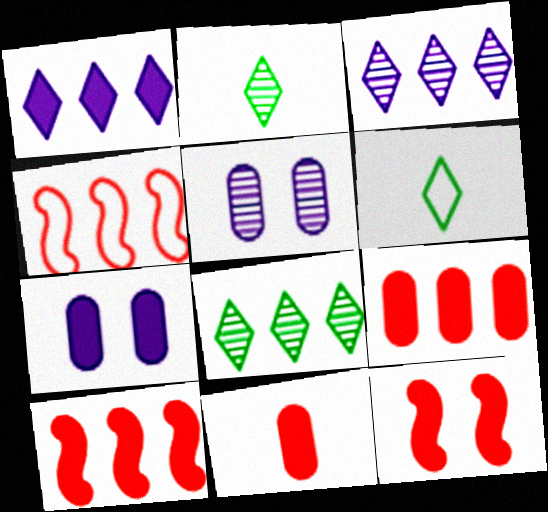[[2, 4, 7], 
[5, 6, 10]]